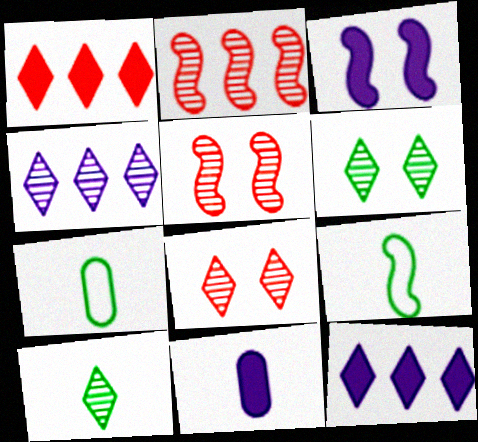[[2, 3, 9], 
[3, 11, 12], 
[4, 8, 10], 
[5, 7, 12]]